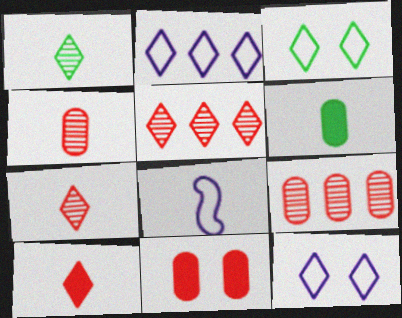[[6, 7, 8]]